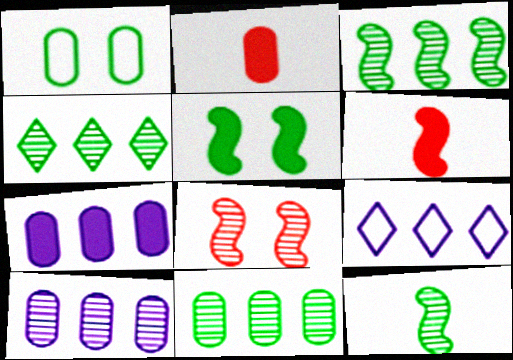[[1, 2, 10], 
[3, 4, 11]]